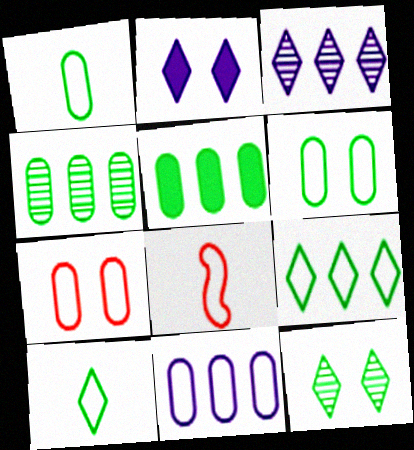[[1, 7, 11], 
[2, 4, 8]]